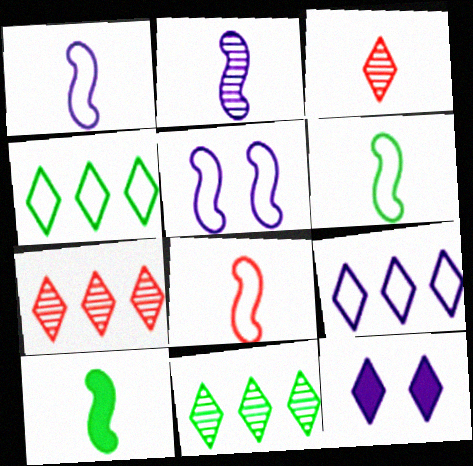[[1, 6, 8], 
[2, 8, 10], 
[3, 4, 12]]